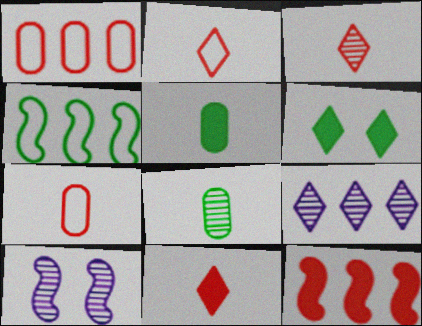[[2, 3, 11], 
[2, 6, 9], 
[4, 6, 8]]